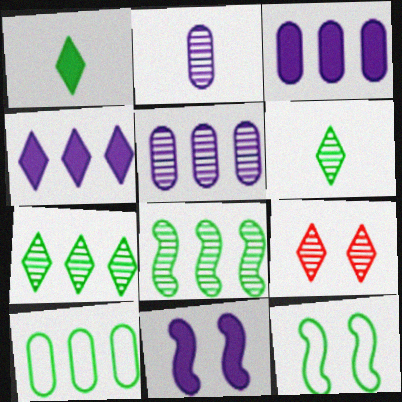[[2, 8, 9]]